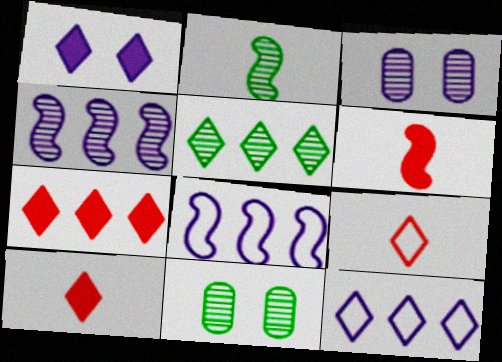[[1, 5, 9], 
[2, 5, 11], 
[5, 7, 12], 
[6, 11, 12], 
[8, 10, 11]]